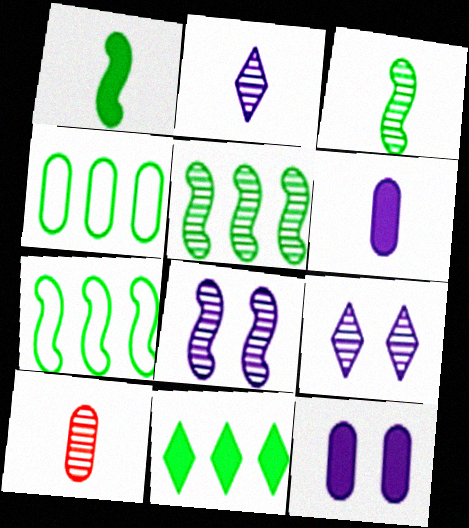[[2, 3, 10], 
[4, 5, 11], 
[4, 10, 12], 
[5, 9, 10]]